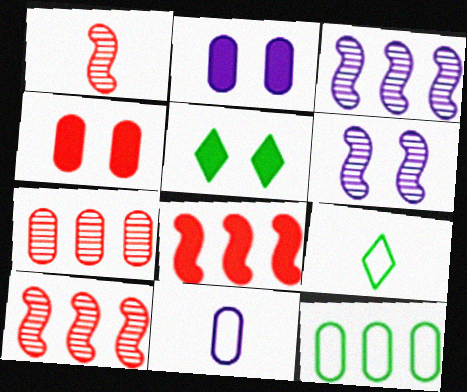[[2, 9, 10], 
[3, 4, 9], 
[5, 10, 11]]